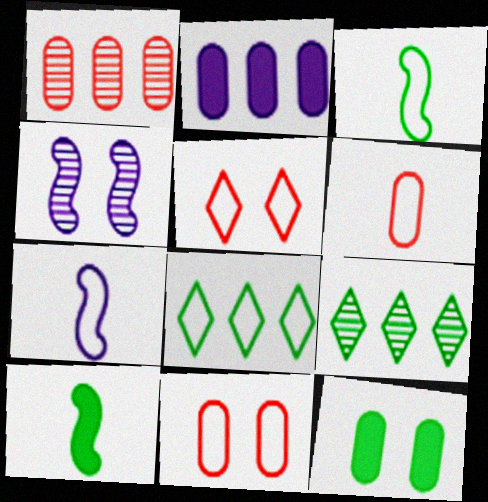[[3, 9, 12], 
[4, 5, 12], 
[7, 8, 11]]